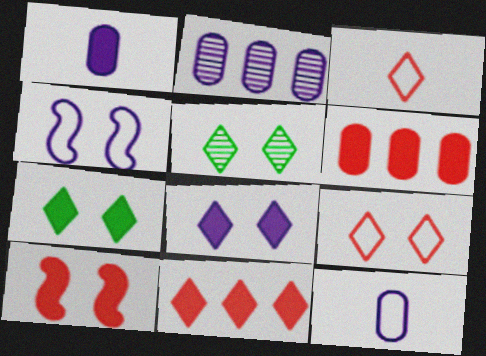[[5, 8, 9]]